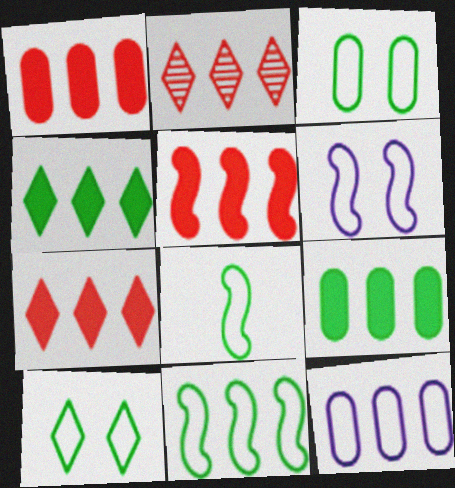[[1, 5, 7]]